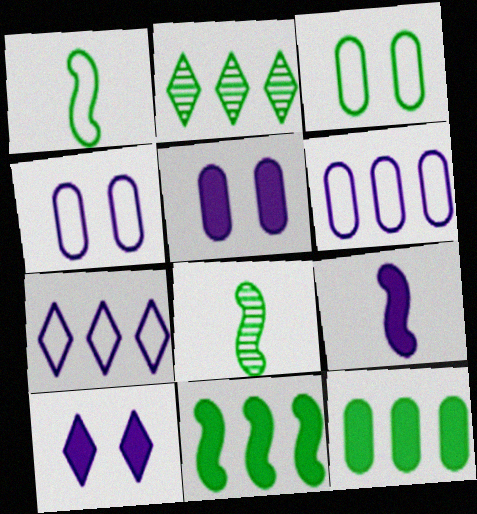[]